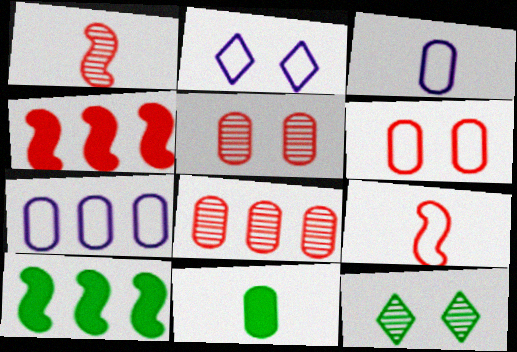[[3, 4, 12], 
[5, 7, 11]]